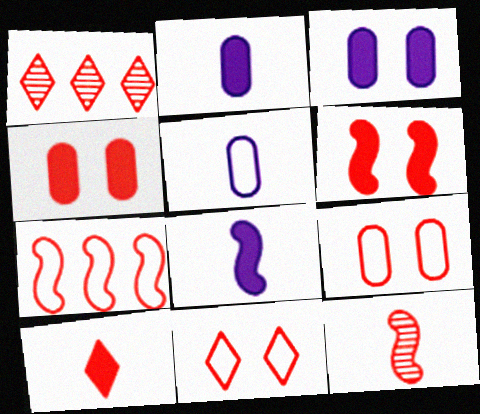[[1, 10, 11], 
[6, 7, 12]]